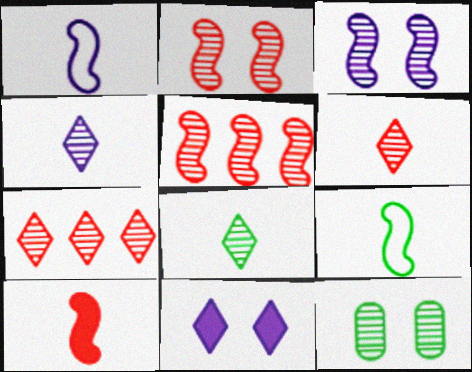[[4, 5, 12], 
[4, 6, 8]]